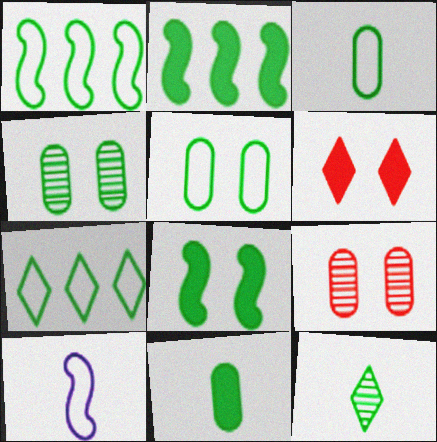[[2, 5, 12]]